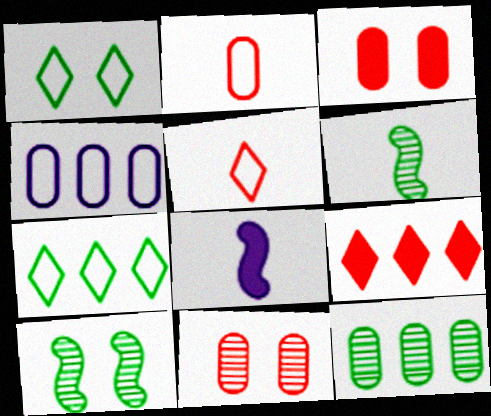[[7, 8, 11]]